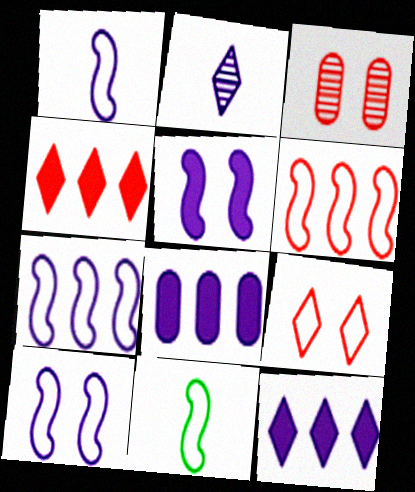[[1, 7, 10], 
[2, 8, 10], 
[3, 11, 12], 
[6, 10, 11]]